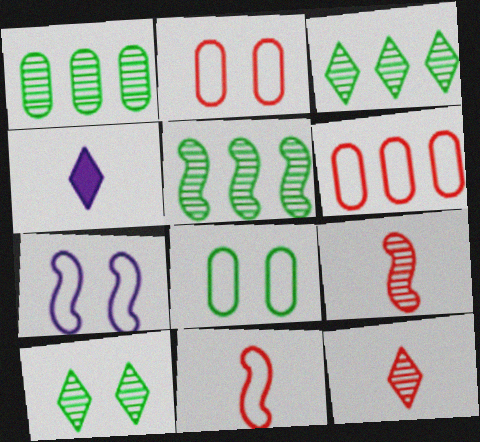[[1, 3, 5], 
[2, 4, 5]]